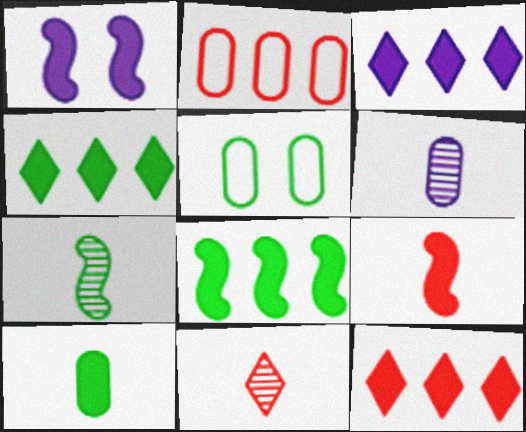[[1, 8, 9], 
[1, 10, 12], 
[3, 4, 12], 
[4, 5, 7], 
[6, 7, 11]]